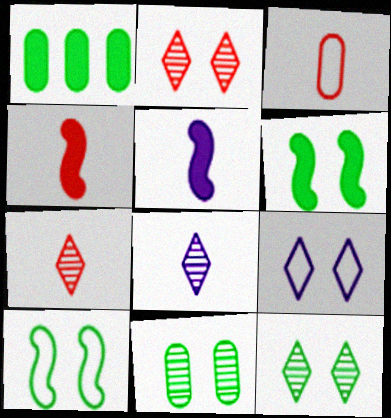[[3, 4, 7]]